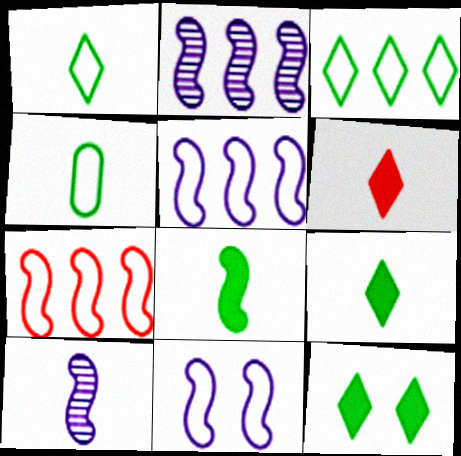[[4, 6, 10]]